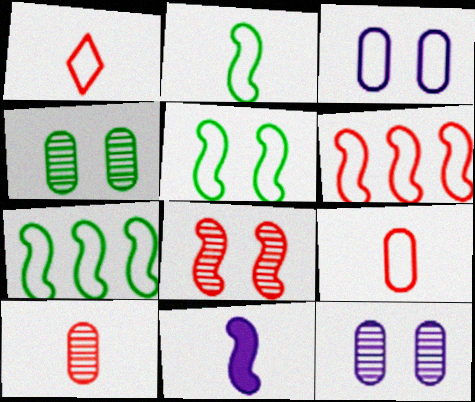[[1, 3, 7], 
[2, 5, 7], 
[7, 8, 11]]